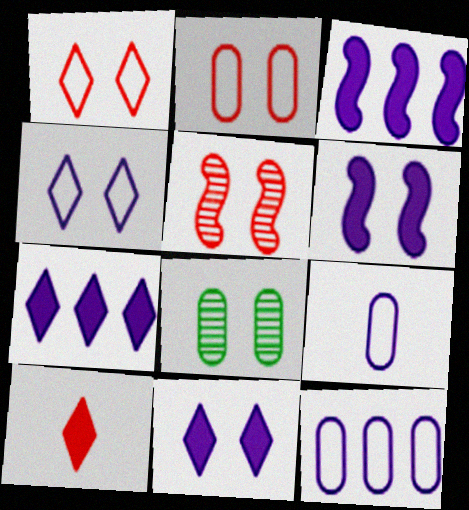[[1, 6, 8]]